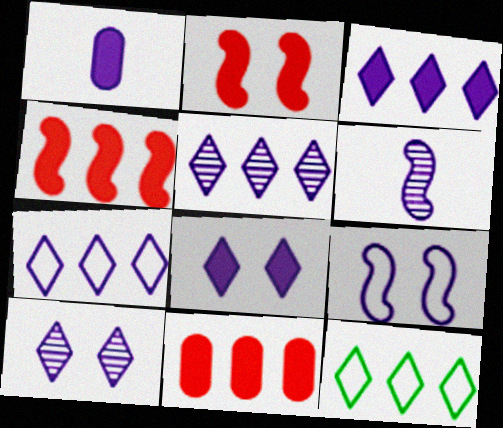[[1, 5, 9], 
[3, 5, 7]]